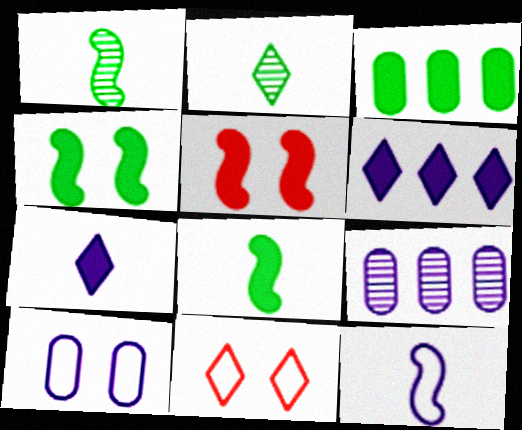[[2, 6, 11], 
[3, 5, 7], 
[8, 9, 11]]